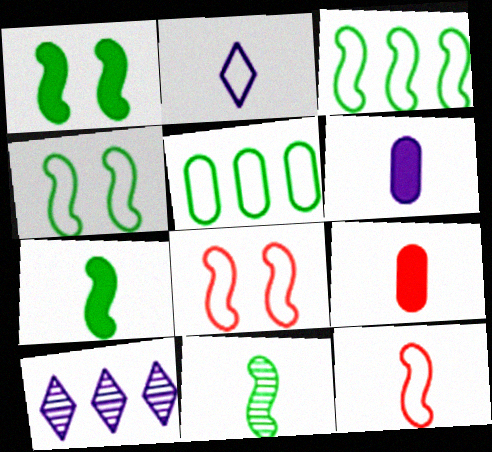[[1, 3, 11], 
[2, 5, 8], 
[2, 9, 11], 
[4, 9, 10]]